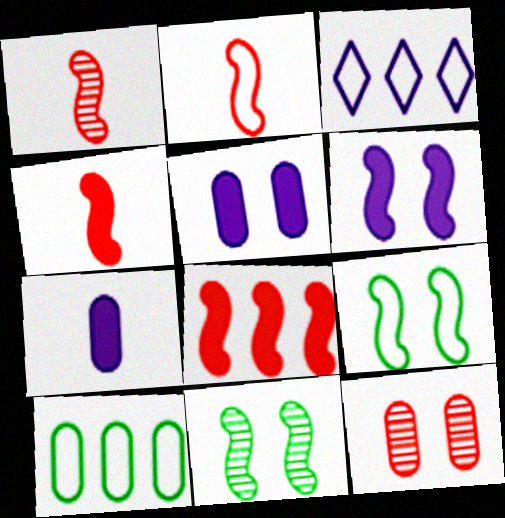[[1, 2, 4], 
[7, 10, 12]]